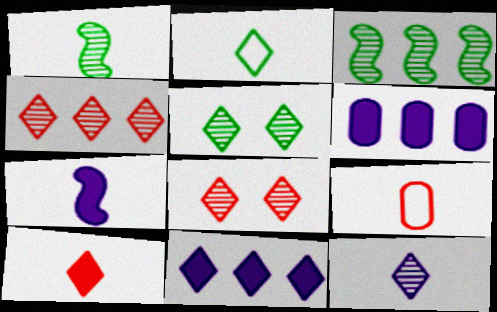[[2, 8, 11], 
[2, 10, 12], 
[4, 5, 12]]